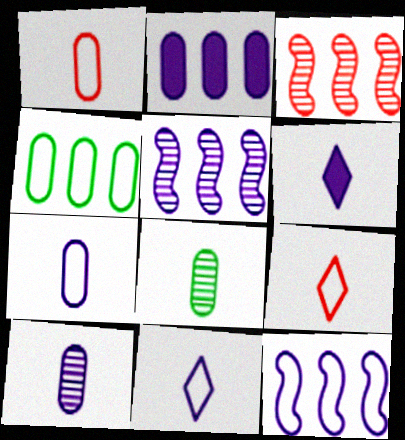[]